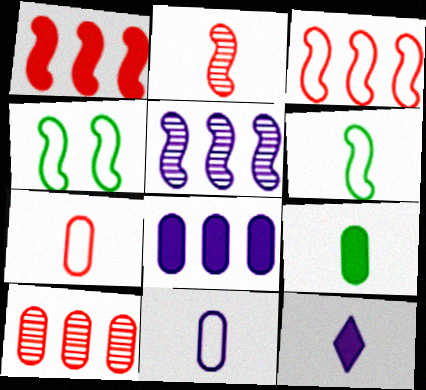[[4, 10, 12]]